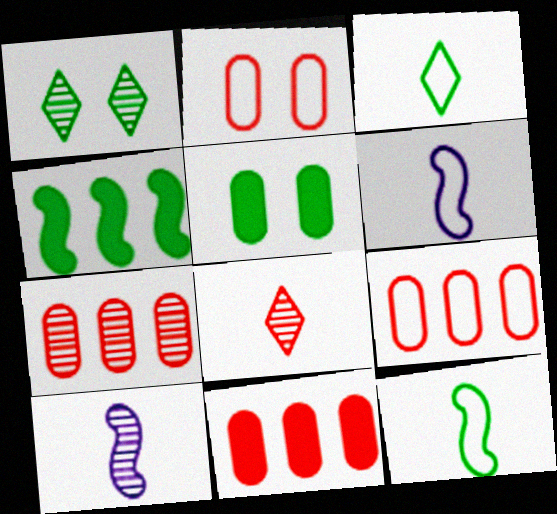[[1, 6, 11], 
[1, 7, 10], 
[7, 9, 11]]